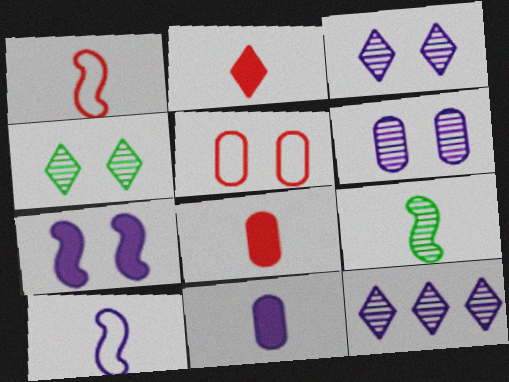[[4, 5, 7]]